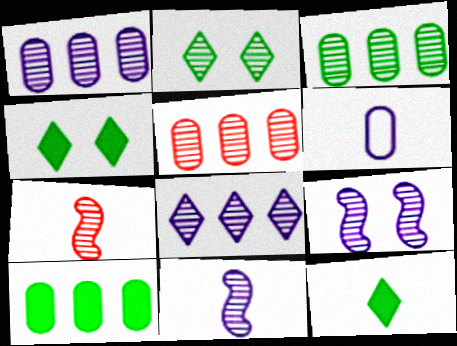[[1, 2, 7], 
[1, 3, 5], 
[2, 5, 11], 
[6, 7, 12]]